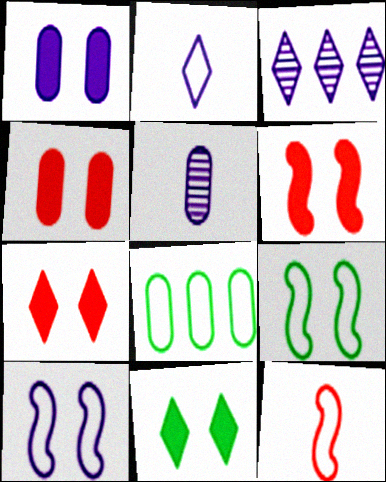[[1, 6, 11], 
[4, 5, 8], 
[4, 6, 7]]